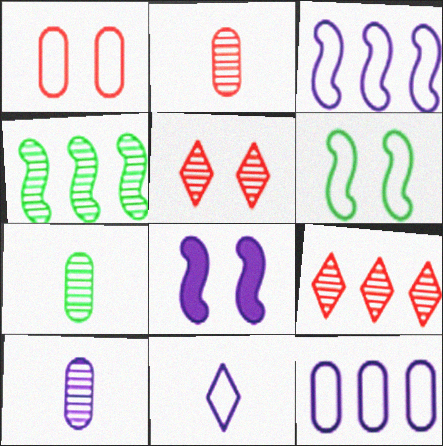[[2, 7, 10], 
[4, 5, 10]]